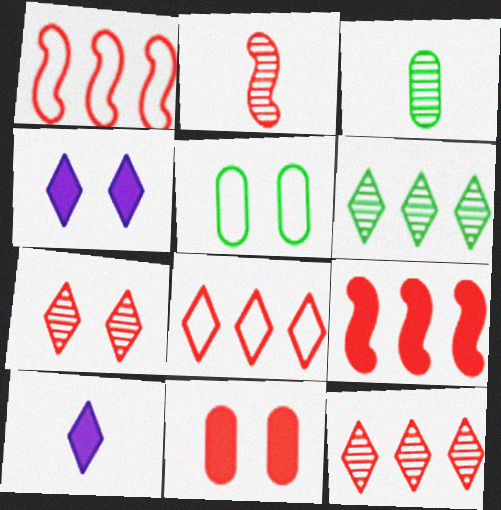[[1, 3, 4], 
[2, 8, 11]]